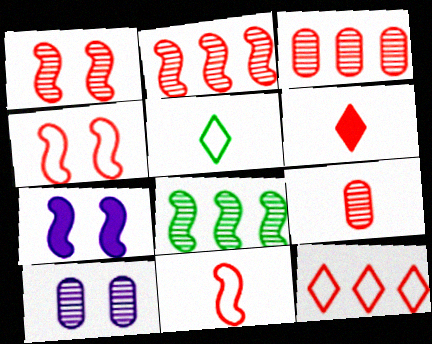[[3, 4, 6], 
[3, 5, 7], 
[6, 9, 11], 
[7, 8, 11]]